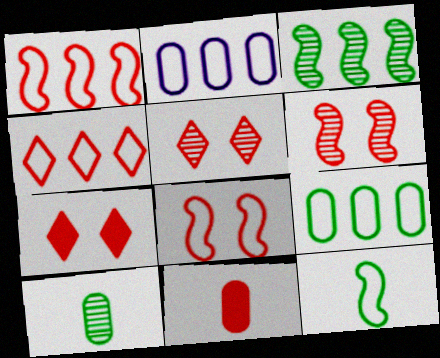[[1, 5, 11], 
[4, 6, 11]]